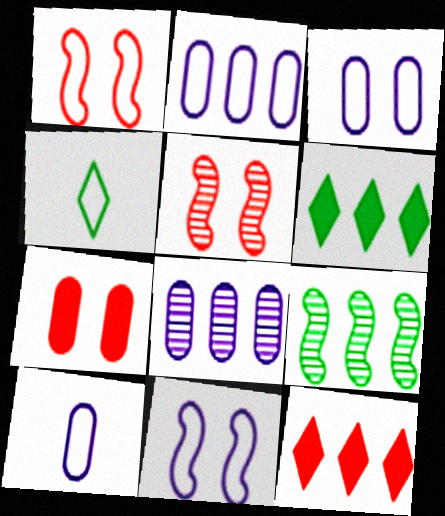[[1, 2, 4], 
[2, 3, 10], 
[2, 9, 12], 
[5, 6, 10]]